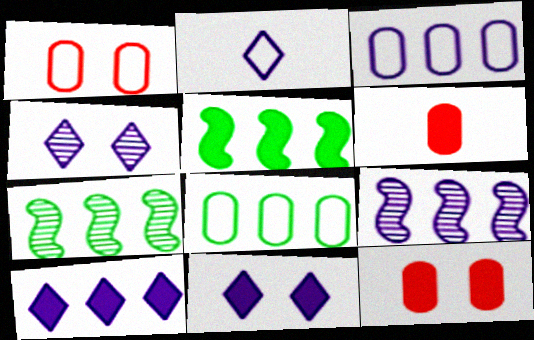[[2, 4, 10], 
[2, 7, 12], 
[3, 9, 10], 
[5, 6, 11]]